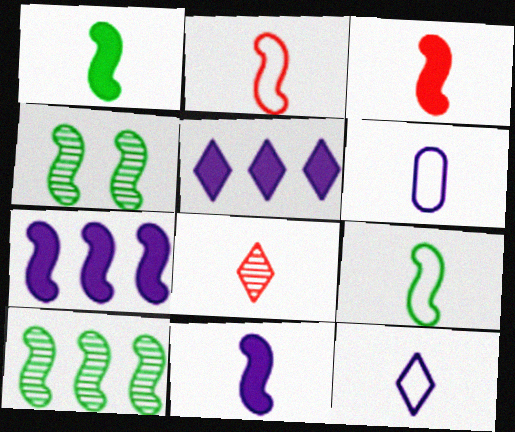[[1, 3, 11], 
[1, 6, 8], 
[2, 4, 7]]